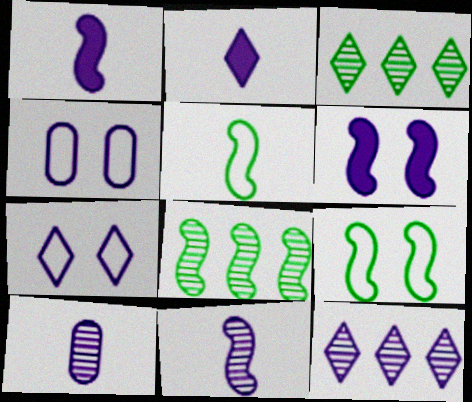[[1, 4, 12], 
[2, 7, 12]]